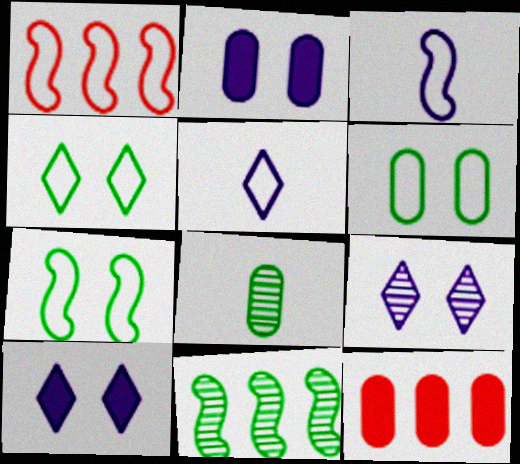[[1, 3, 7], 
[1, 5, 6], 
[1, 8, 10], 
[4, 6, 7]]